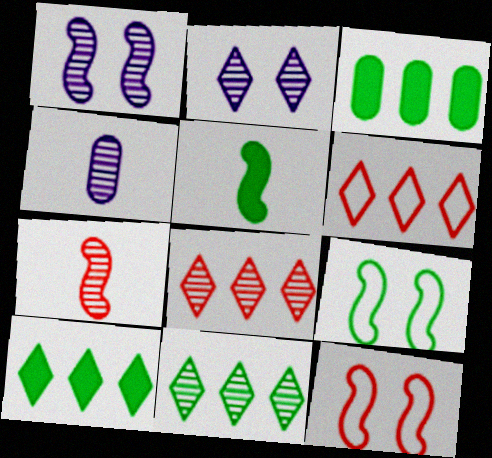[[4, 10, 12]]